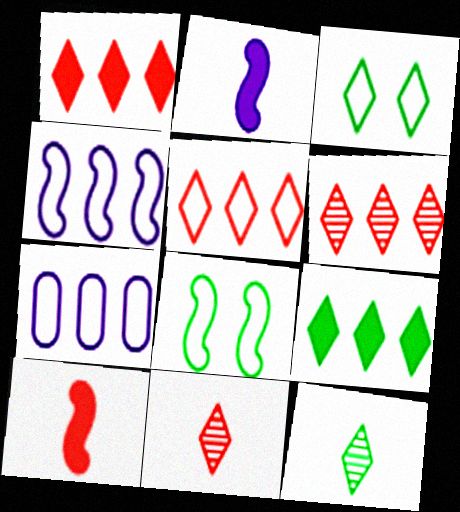[[1, 5, 6], 
[3, 9, 12]]